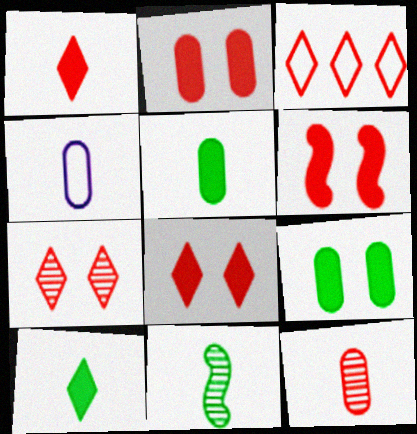[[1, 3, 7], 
[1, 4, 11], 
[2, 6, 8], 
[3, 6, 12], 
[4, 5, 12]]